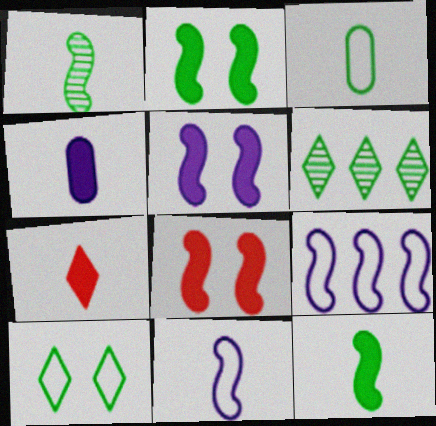[[1, 8, 9], 
[2, 3, 6], 
[2, 5, 8], 
[4, 7, 12]]